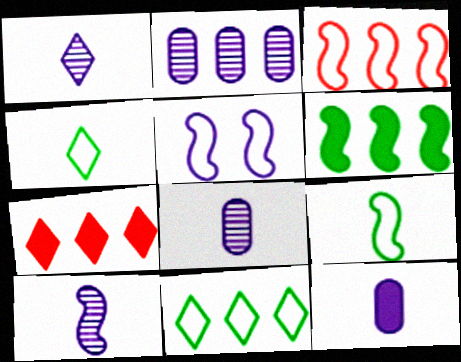[[1, 8, 10], 
[3, 5, 9]]